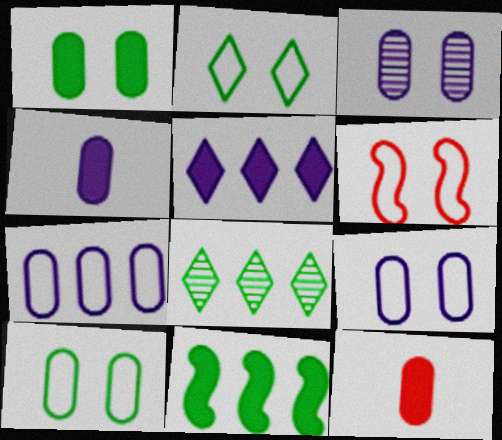[[2, 6, 9], 
[3, 4, 7], 
[4, 6, 8]]